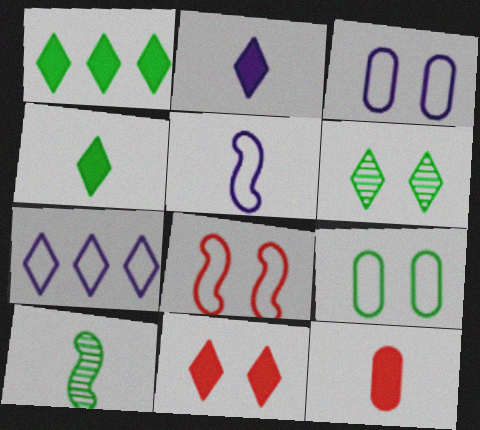[[1, 2, 11], 
[1, 9, 10], 
[3, 5, 7]]